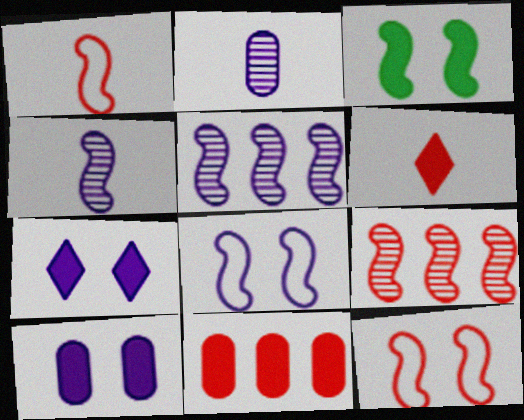[[1, 3, 5]]